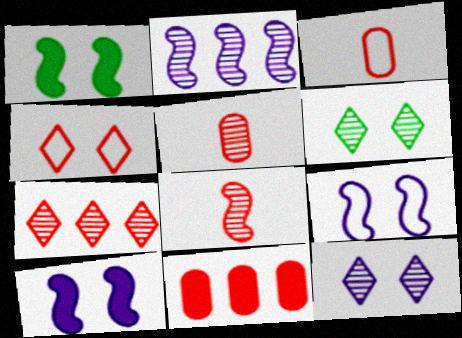[[2, 5, 6], 
[4, 8, 11]]